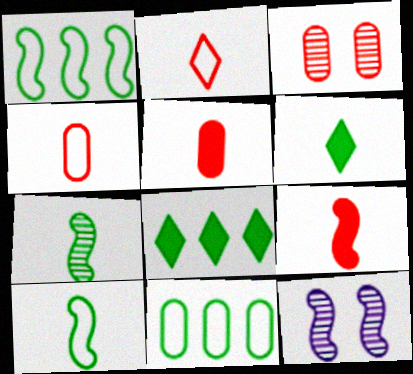[[1, 9, 12], 
[4, 8, 12]]